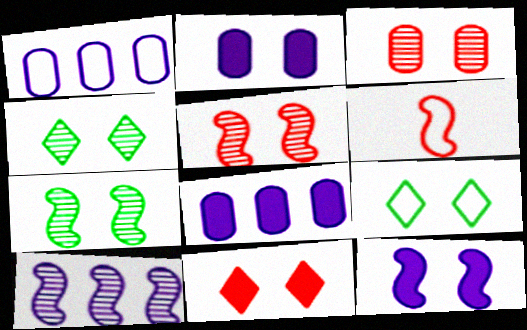[[1, 6, 9], 
[2, 5, 9], 
[3, 9, 12], 
[4, 6, 8]]